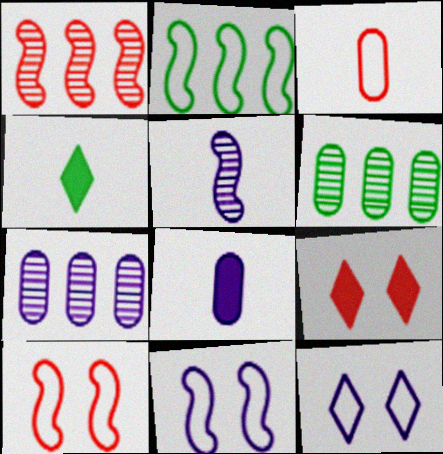[[1, 3, 9], 
[2, 3, 12], 
[3, 4, 5], 
[4, 7, 10]]